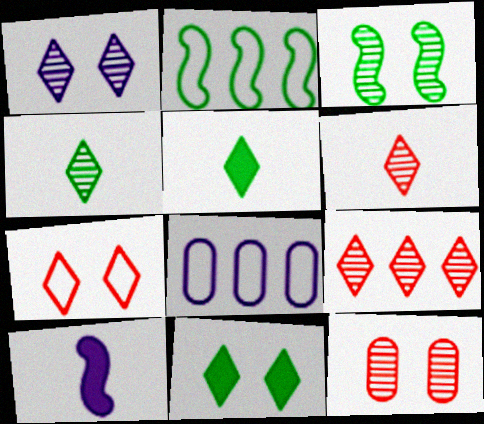[[1, 3, 12], 
[1, 4, 9], 
[1, 7, 11], 
[1, 8, 10]]